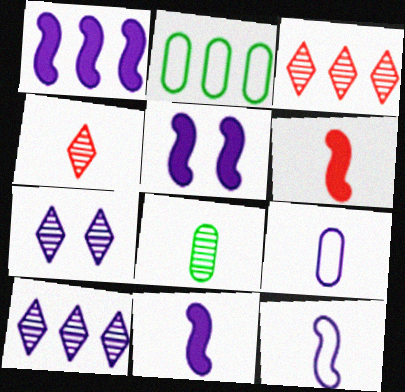[[1, 2, 3], 
[1, 5, 11], 
[1, 7, 9], 
[2, 4, 5], 
[2, 6, 7], 
[5, 9, 10]]